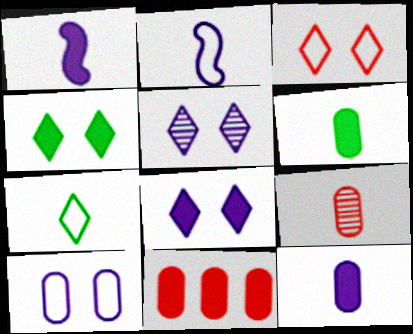[[1, 4, 11], 
[1, 7, 9], 
[3, 4, 5]]